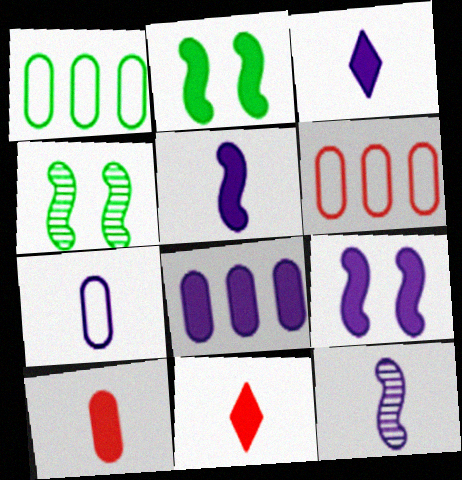[[2, 8, 11], 
[3, 4, 6], 
[3, 7, 12], 
[3, 8, 9]]